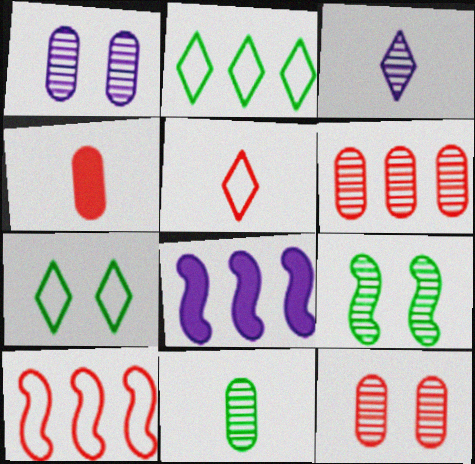[[1, 6, 11], 
[2, 6, 8], 
[3, 6, 9]]